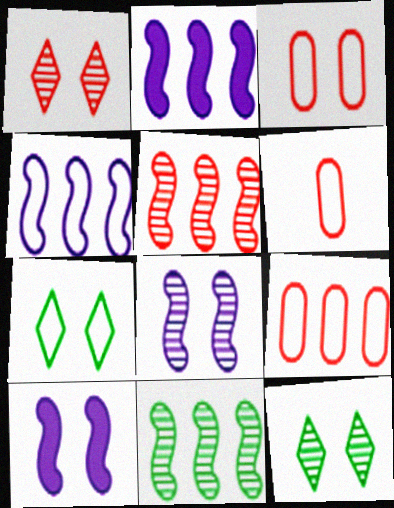[[2, 6, 12], 
[3, 6, 9], 
[3, 10, 12], 
[4, 6, 7]]